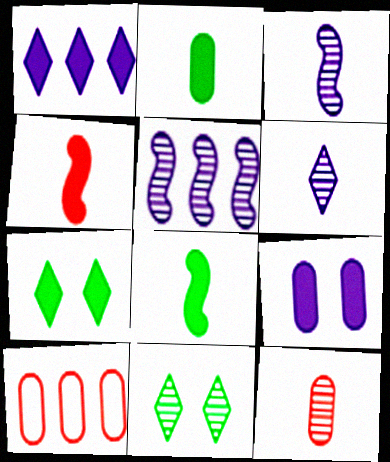[[3, 7, 10], 
[5, 11, 12]]